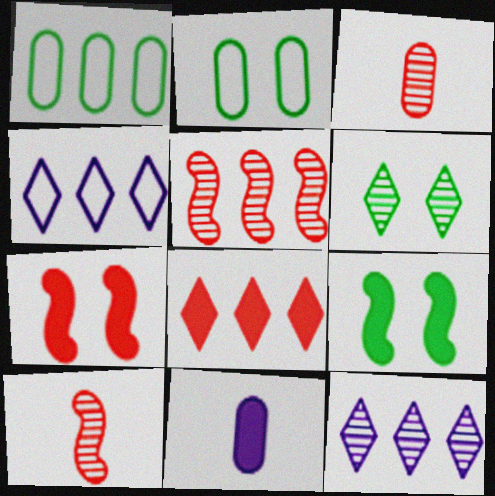[[2, 6, 9], 
[3, 4, 9], 
[8, 9, 11]]